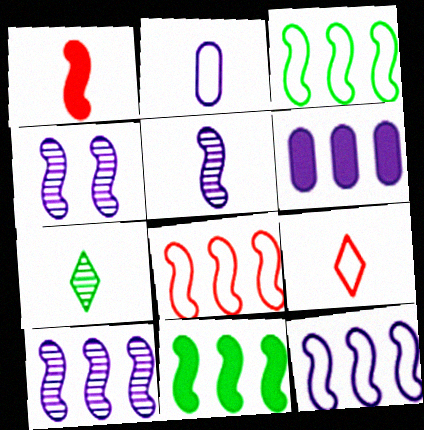[[1, 2, 7], 
[1, 3, 4], 
[3, 8, 12], 
[4, 5, 10], 
[8, 10, 11]]